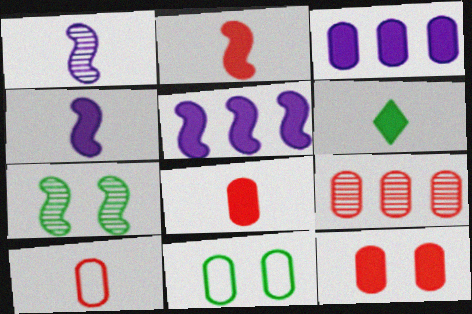[[1, 6, 10], 
[4, 6, 8], 
[5, 6, 12], 
[9, 10, 12]]